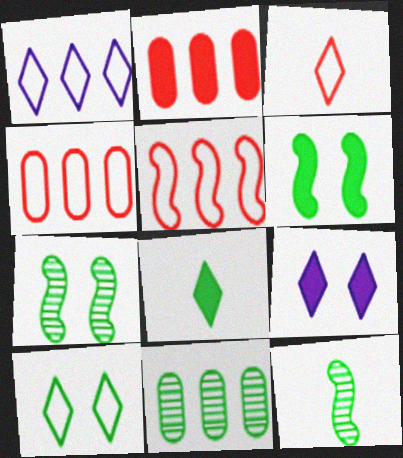[[1, 3, 10], 
[4, 9, 12]]